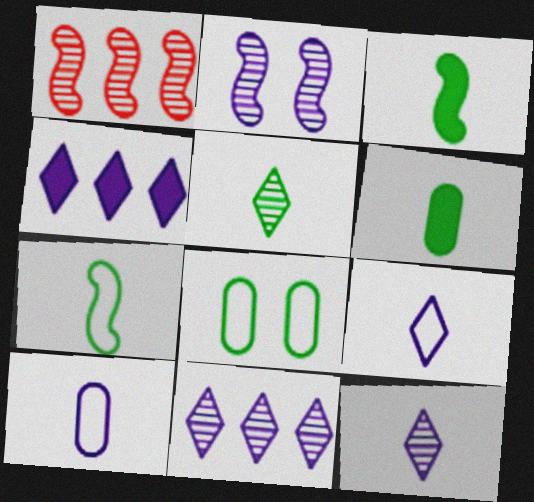[[2, 4, 10], 
[5, 6, 7]]